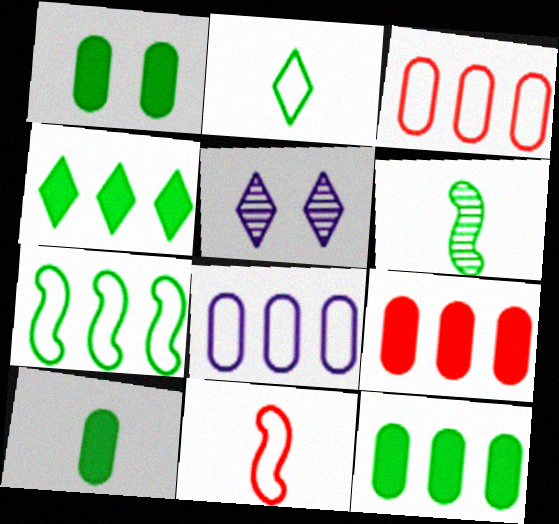[[1, 10, 12], 
[2, 6, 10], 
[5, 11, 12]]